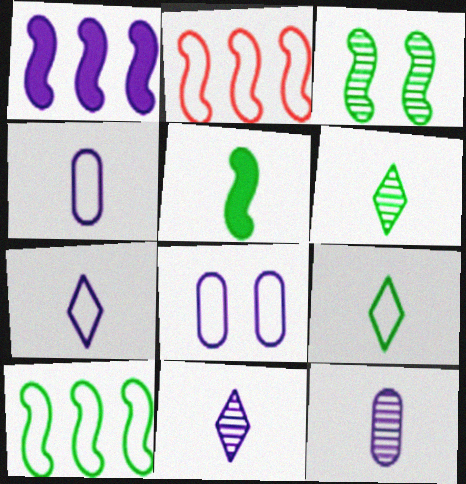[[1, 8, 11], 
[2, 8, 9], 
[3, 5, 10]]